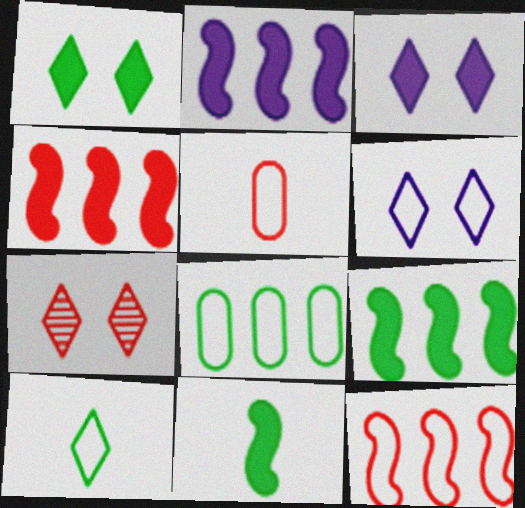[[1, 6, 7], 
[2, 4, 9], 
[4, 5, 7]]